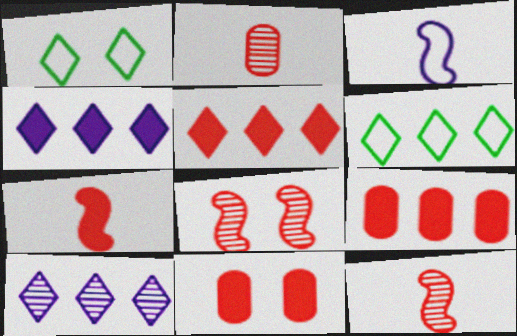[[5, 6, 10], 
[5, 7, 11]]